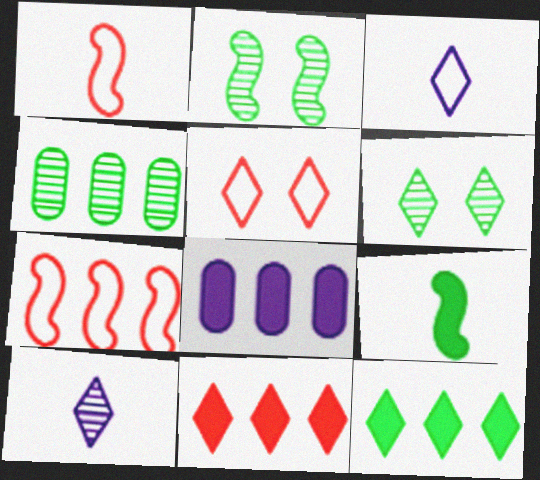[[1, 6, 8], 
[3, 6, 11], 
[5, 10, 12]]